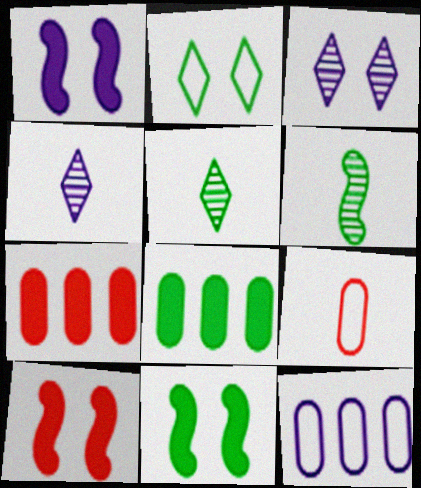[[1, 4, 12], 
[1, 10, 11], 
[2, 6, 8], 
[5, 10, 12]]